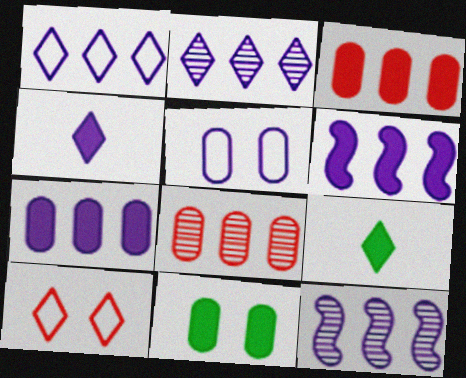[[1, 7, 12], 
[2, 9, 10], 
[4, 5, 12]]